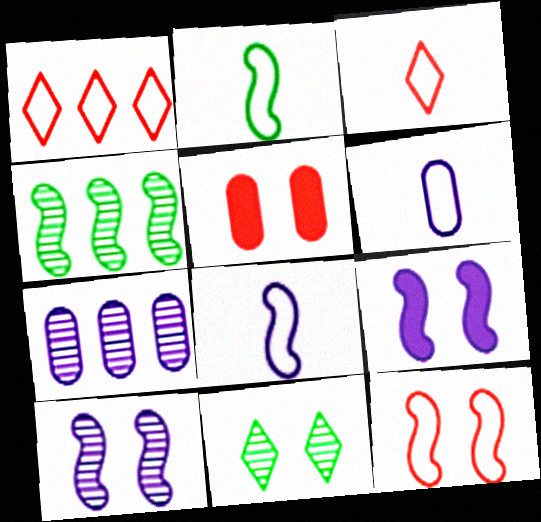[[2, 3, 6]]